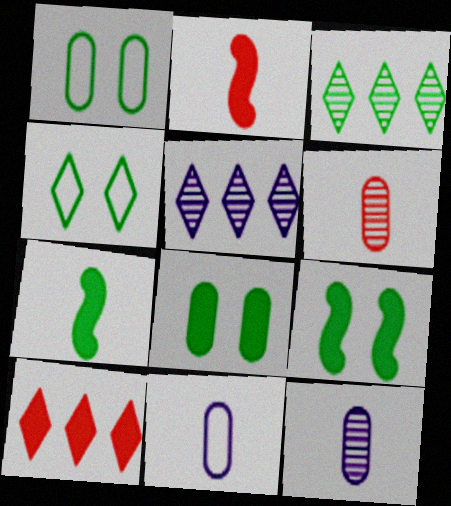[[1, 2, 5], 
[1, 3, 7]]